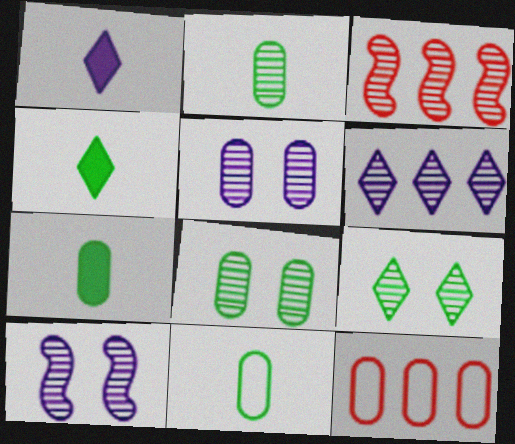[[2, 7, 11], 
[4, 10, 12], 
[5, 7, 12]]